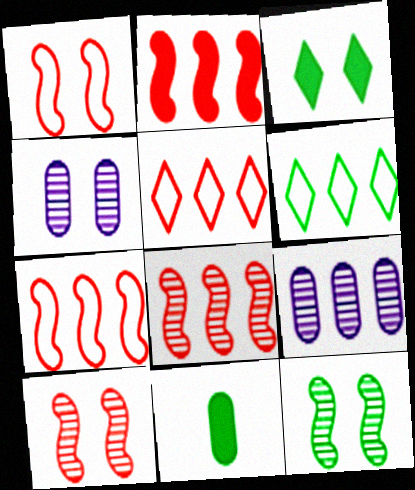[[1, 3, 4], 
[2, 6, 9], 
[2, 7, 8], 
[6, 11, 12]]